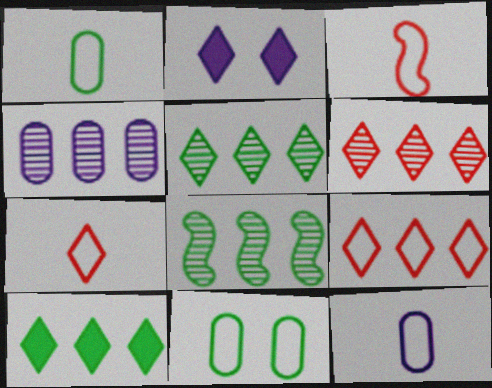[[2, 5, 7], 
[4, 6, 8]]